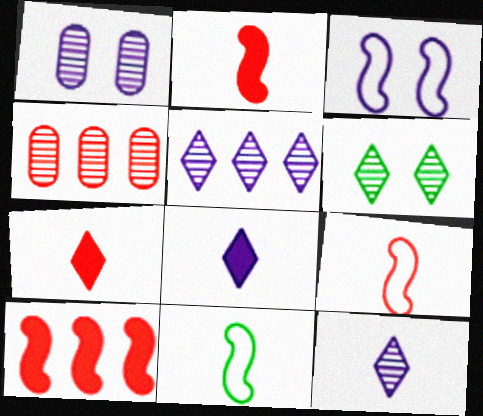[]